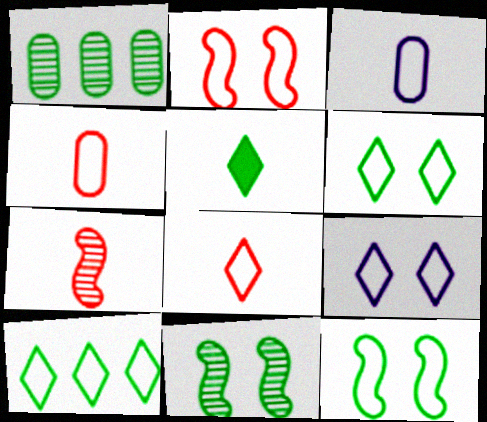[[1, 5, 12], 
[2, 3, 10], 
[3, 5, 7], 
[8, 9, 10]]